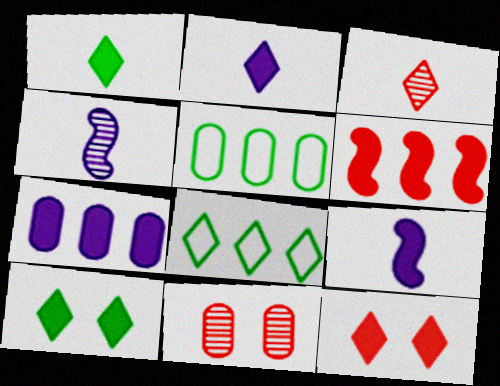[[4, 5, 12], 
[8, 9, 11]]